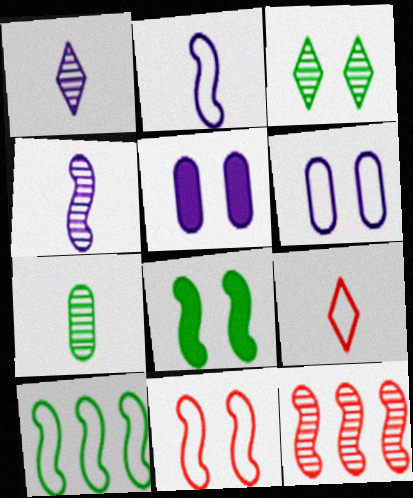[[2, 8, 12], 
[2, 10, 11], 
[3, 5, 11], 
[6, 9, 10]]